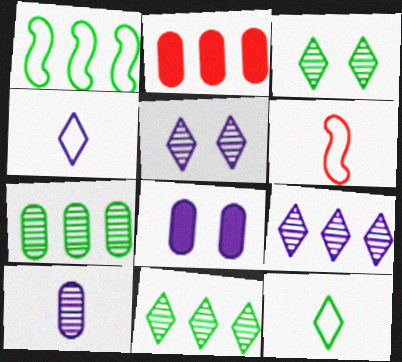[[1, 2, 9], 
[6, 8, 11]]